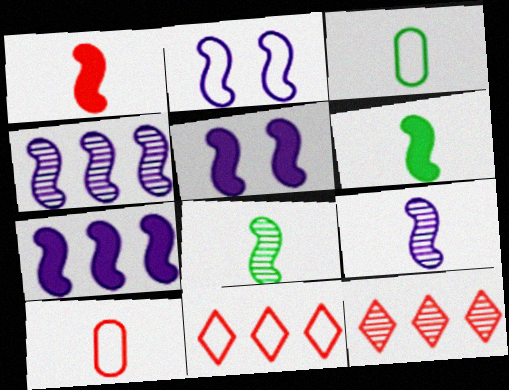[[2, 3, 11], 
[2, 7, 9], 
[3, 5, 12]]